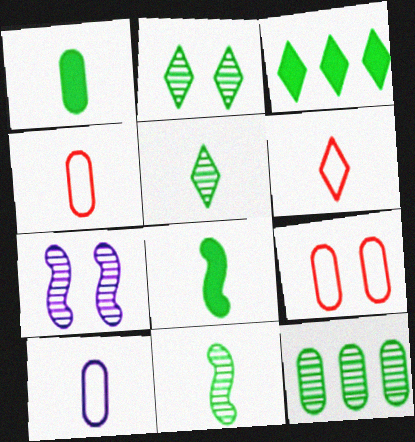[[2, 11, 12], 
[3, 4, 7]]